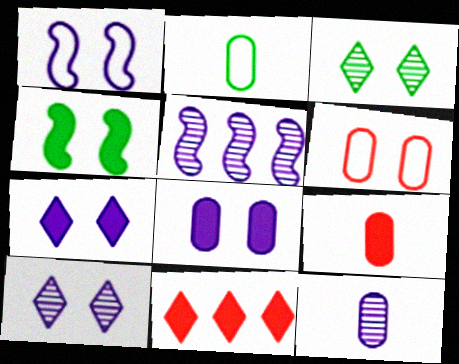[[1, 8, 10], 
[2, 9, 12], 
[4, 6, 10], 
[5, 10, 12]]